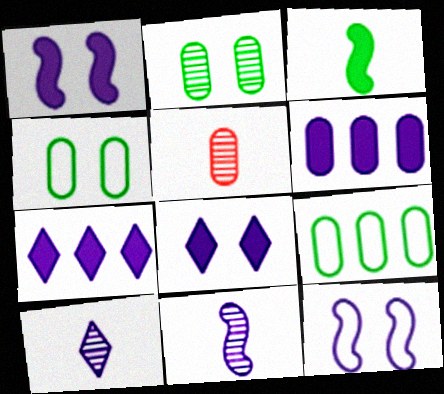[[4, 5, 6], 
[6, 10, 12]]